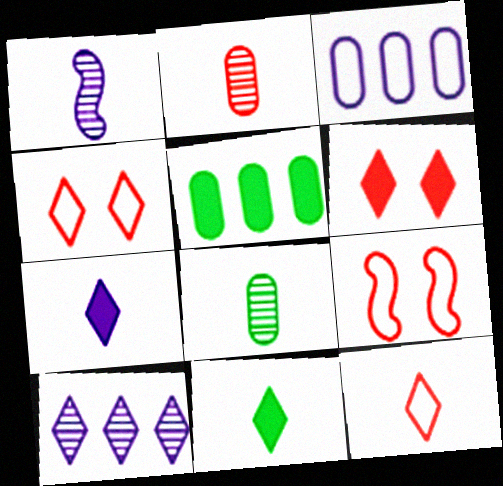[[1, 4, 5], 
[4, 10, 11]]